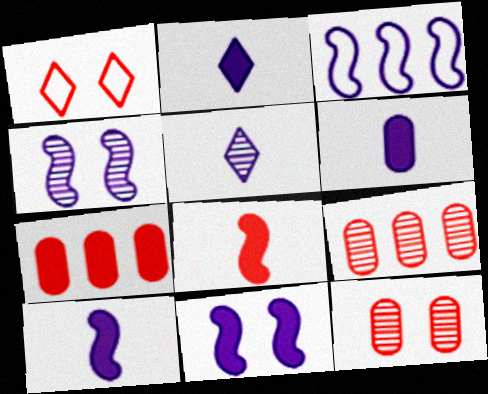[[1, 8, 9], 
[2, 6, 10], 
[3, 4, 10]]